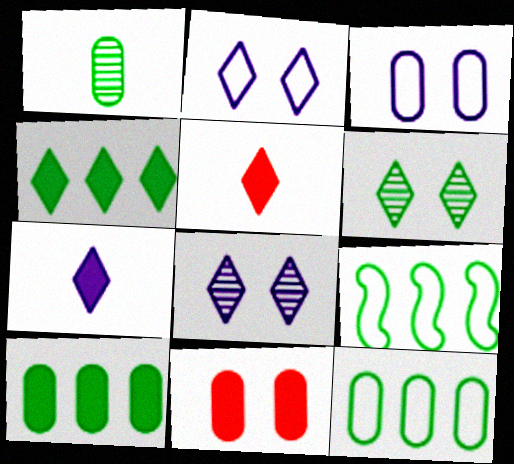[]